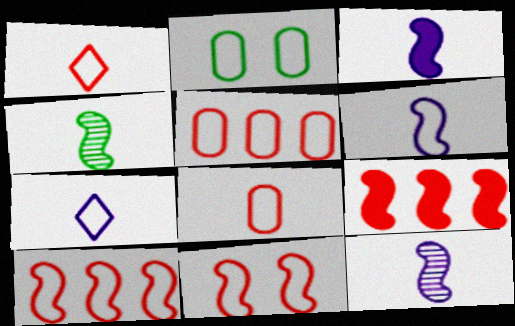[[1, 5, 11], 
[2, 7, 10], 
[3, 6, 12]]